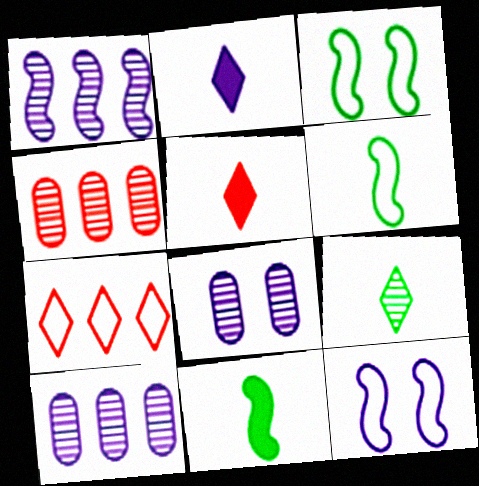[[2, 3, 4], 
[2, 10, 12], 
[3, 5, 10], 
[7, 8, 11]]